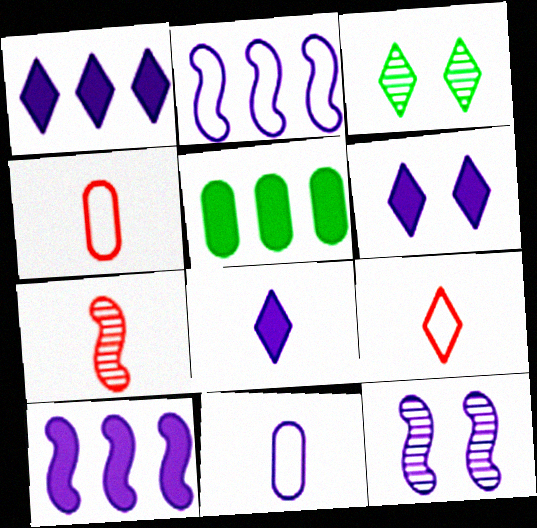[[1, 3, 9], 
[1, 6, 8], 
[1, 11, 12], 
[3, 4, 10], 
[5, 9, 12]]